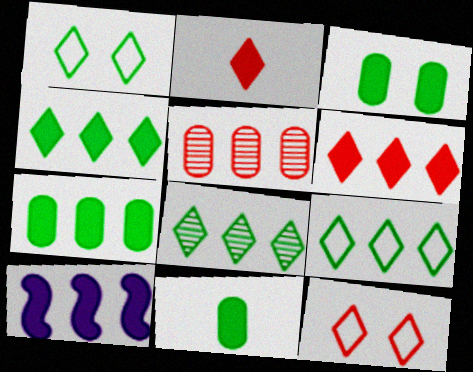[[2, 3, 10], 
[3, 7, 11], 
[4, 8, 9], 
[5, 9, 10], 
[6, 7, 10]]